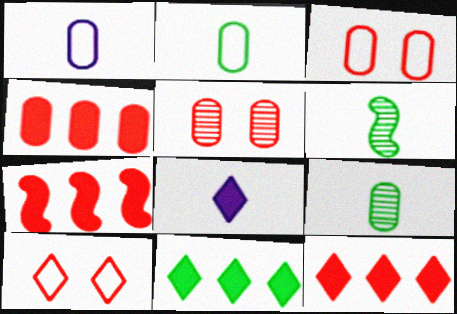[[4, 7, 12]]